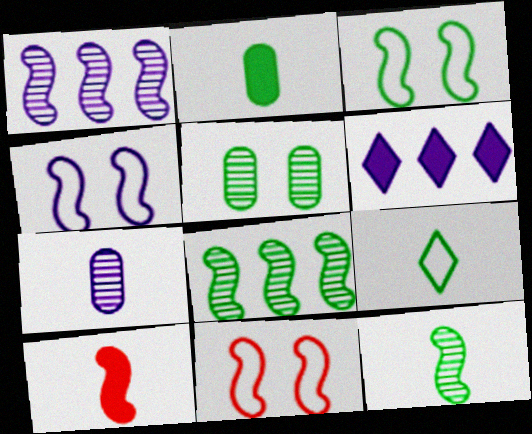[[1, 3, 10], 
[2, 9, 12], 
[3, 4, 11], 
[4, 6, 7], 
[4, 8, 10], 
[7, 9, 10]]